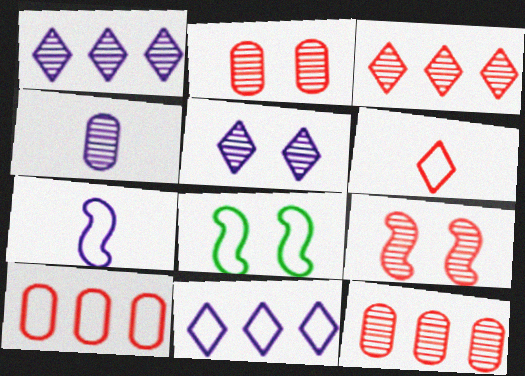[]